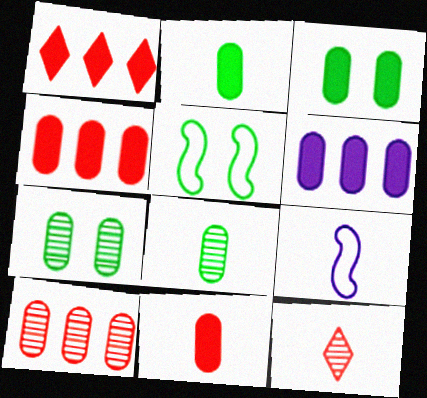[[1, 7, 9], 
[2, 9, 12], 
[3, 6, 11], 
[5, 6, 12]]